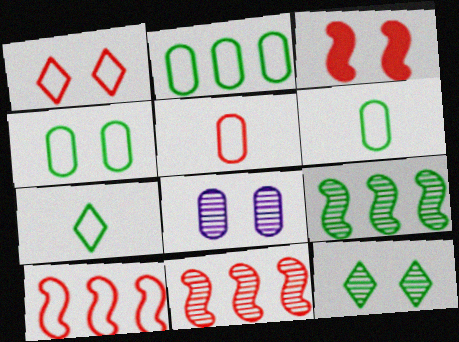[[1, 5, 10], 
[2, 4, 6]]